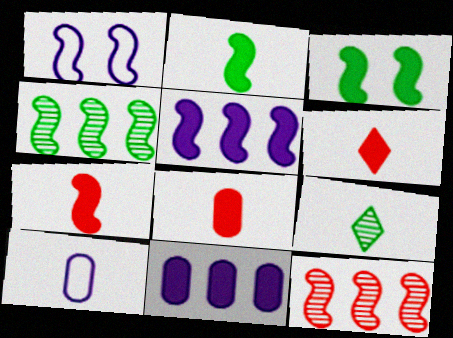[[1, 2, 12], 
[1, 4, 7], 
[3, 5, 7], 
[3, 6, 11], 
[6, 7, 8], 
[7, 9, 10]]